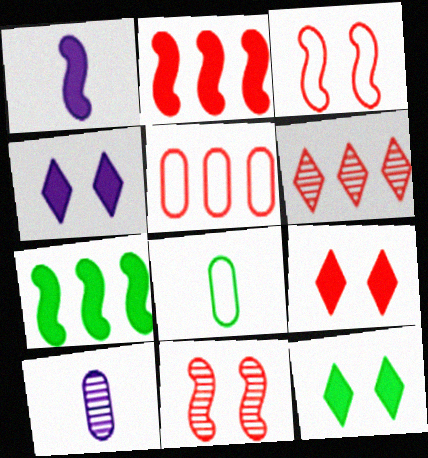[[2, 5, 6], 
[4, 9, 12]]